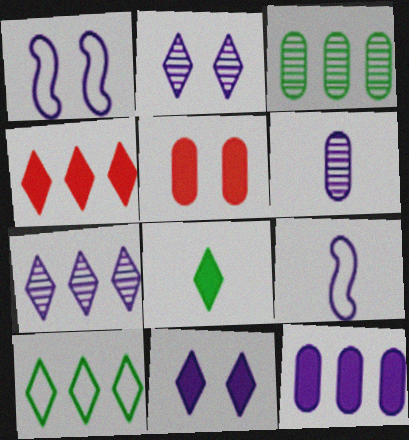[[2, 9, 12], 
[4, 7, 10], 
[4, 8, 11]]